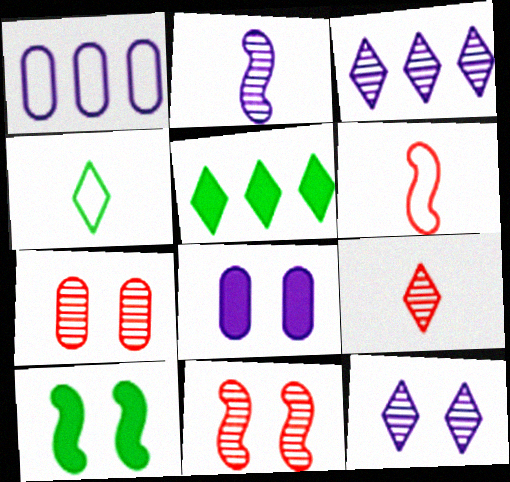[[1, 9, 10]]